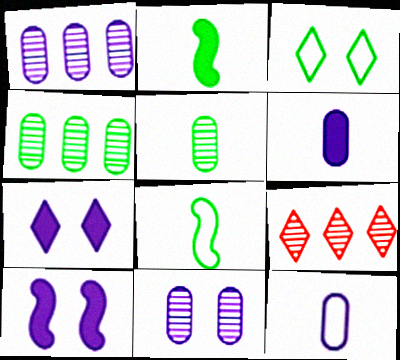[[2, 3, 4]]